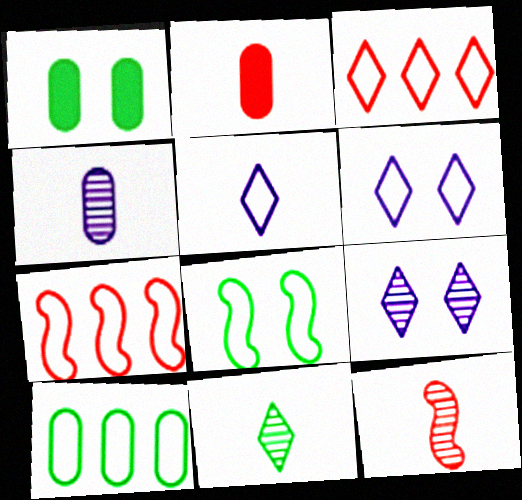[[4, 11, 12]]